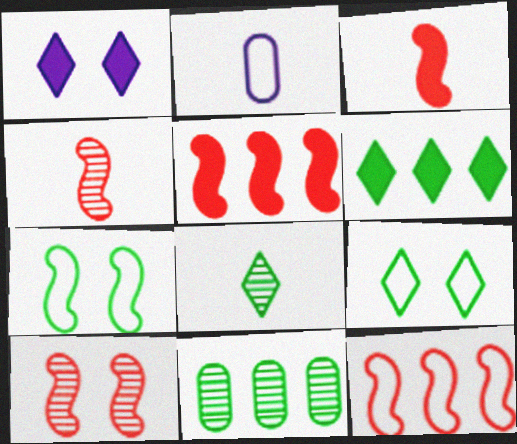[[2, 3, 8], 
[2, 6, 10], 
[2, 9, 12], 
[3, 10, 12], 
[6, 8, 9]]